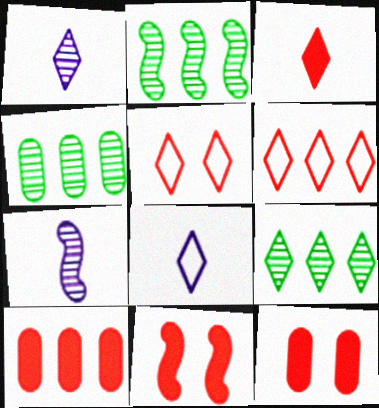[[2, 4, 9], 
[2, 8, 12], 
[3, 10, 11], 
[4, 8, 11]]